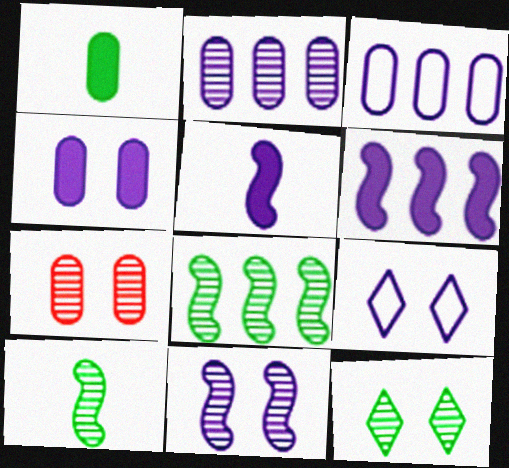[[1, 3, 7], 
[2, 5, 9], 
[4, 9, 11], 
[7, 11, 12]]